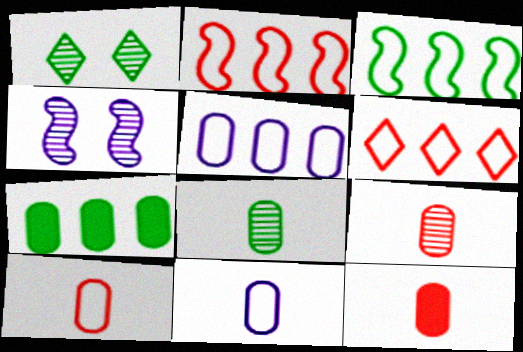[[3, 5, 6], 
[8, 11, 12], 
[9, 10, 12]]